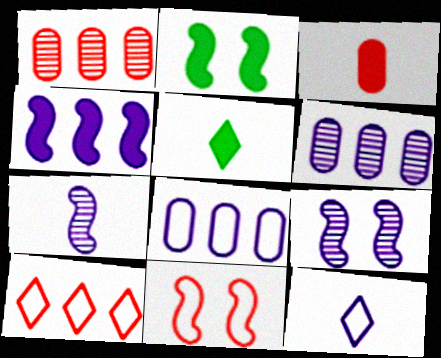[[1, 2, 12], 
[2, 9, 11], 
[5, 6, 11]]